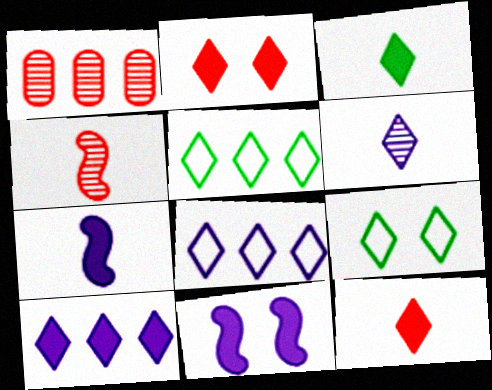[[1, 7, 9], 
[2, 3, 10], 
[2, 5, 6]]